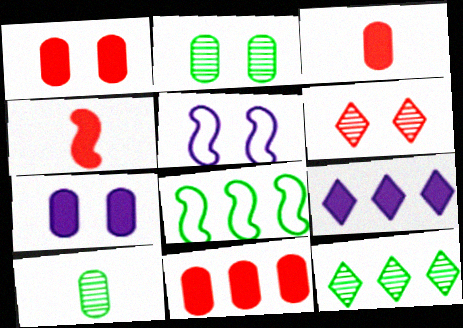[[1, 3, 11], 
[3, 5, 12]]